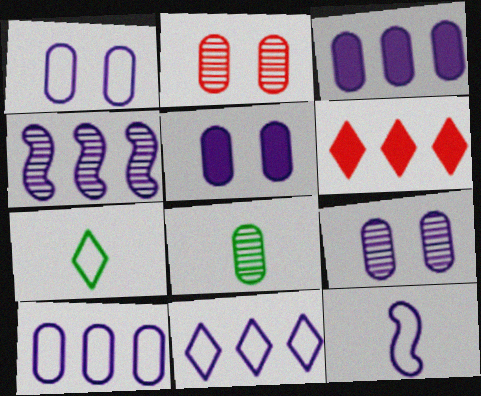[[1, 5, 9], 
[1, 11, 12], 
[3, 4, 11]]